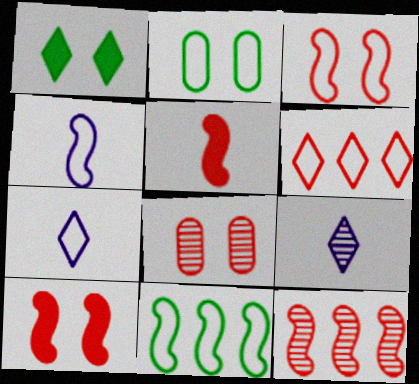[[1, 6, 9], 
[2, 4, 6], 
[3, 4, 11], 
[3, 5, 12], 
[5, 6, 8]]